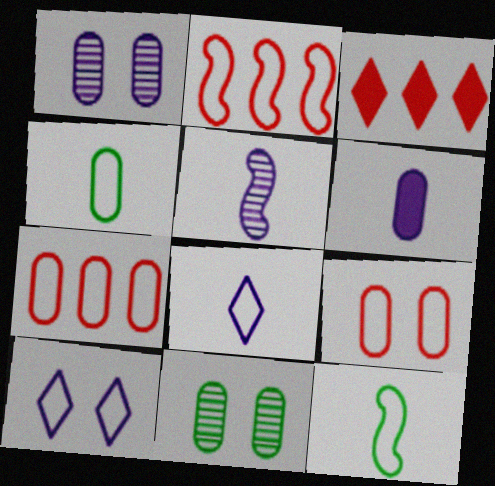[[1, 3, 12], 
[2, 4, 10], 
[5, 6, 8], 
[6, 7, 11], 
[7, 10, 12]]